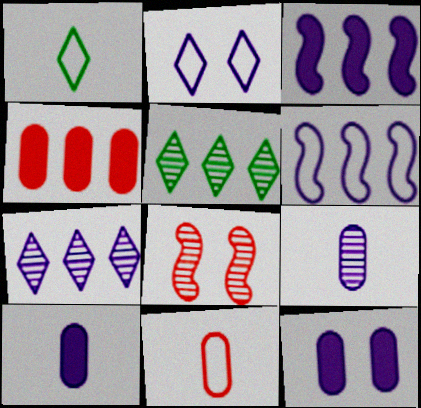[[2, 3, 9], 
[4, 5, 6], 
[5, 8, 9]]